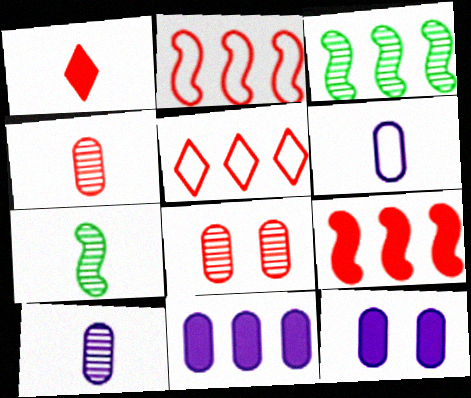[[1, 2, 8], 
[1, 6, 7], 
[3, 5, 11], 
[5, 7, 12]]